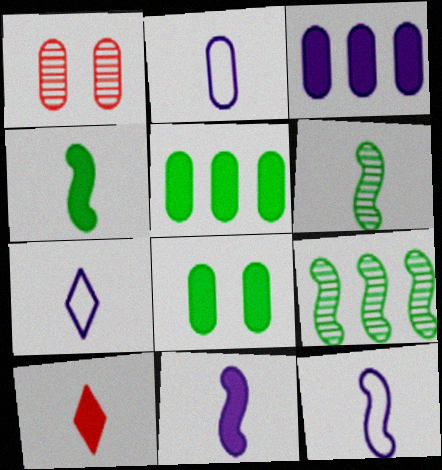[[1, 2, 5], 
[2, 6, 10], 
[2, 7, 12]]